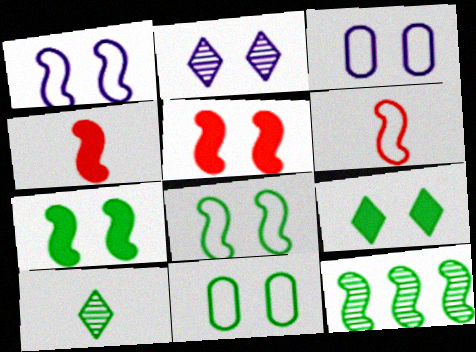[[1, 4, 12], 
[2, 5, 11]]